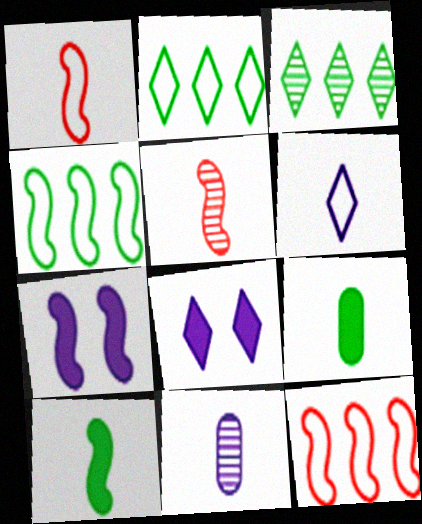[[4, 5, 7], 
[5, 6, 9]]